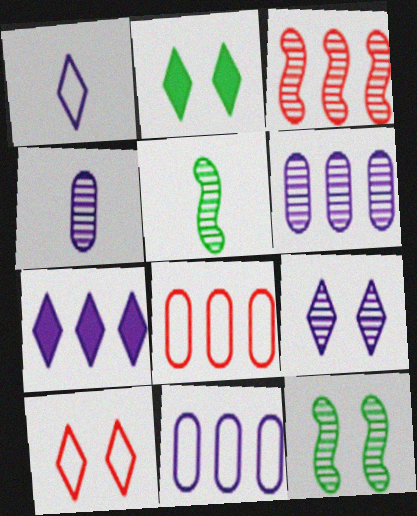[[1, 7, 9], 
[2, 9, 10]]